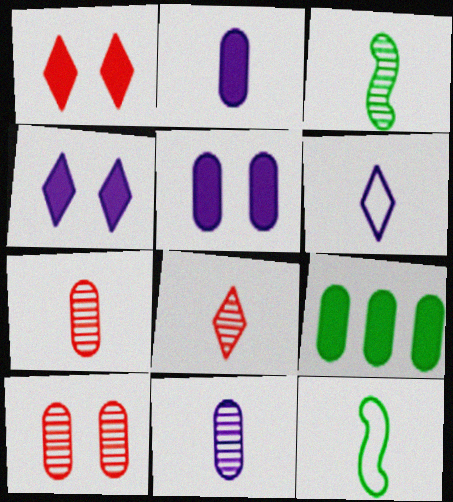[[2, 8, 12], 
[3, 8, 11]]